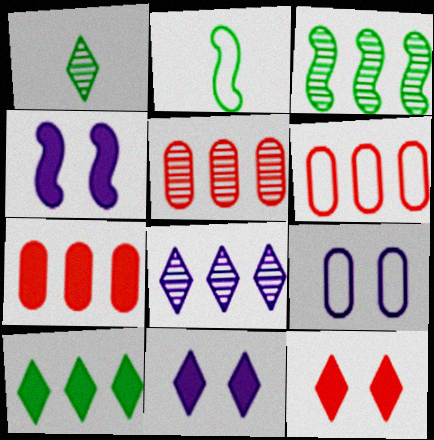[[1, 4, 6], 
[2, 5, 11], 
[3, 5, 8], 
[5, 6, 7]]